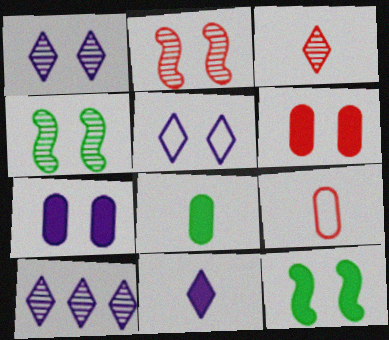[[4, 5, 6], 
[5, 10, 11], 
[9, 10, 12]]